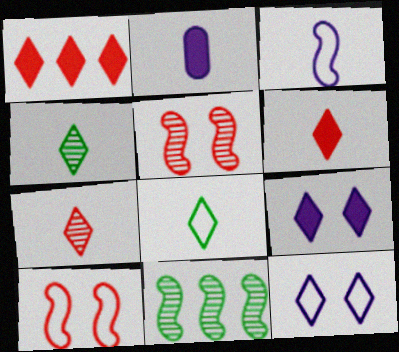[[1, 4, 12]]